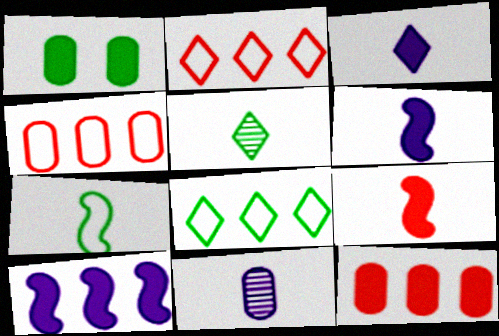[[1, 4, 11]]